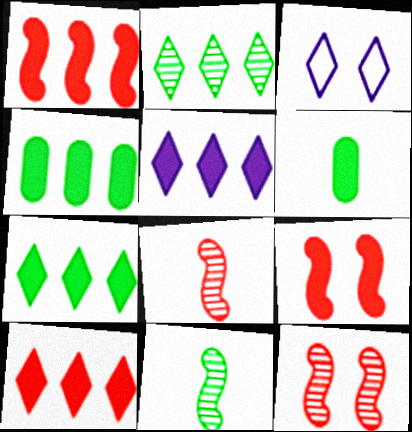[[1, 4, 5], 
[3, 4, 8], 
[5, 6, 9], 
[5, 7, 10]]